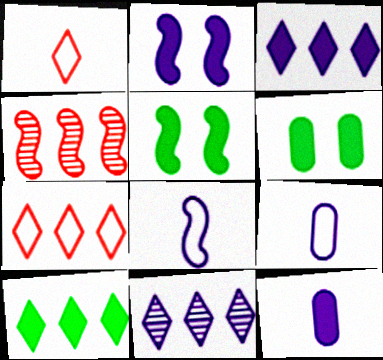[[2, 3, 12], 
[2, 9, 11], 
[4, 5, 8], 
[7, 10, 11]]